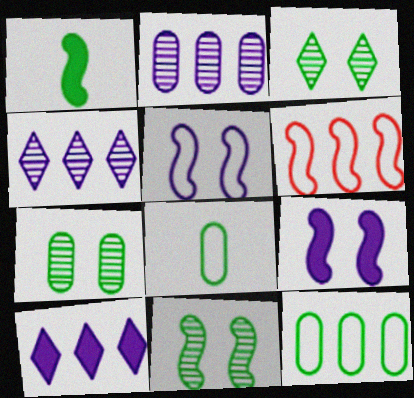[[1, 3, 12], 
[3, 7, 11]]